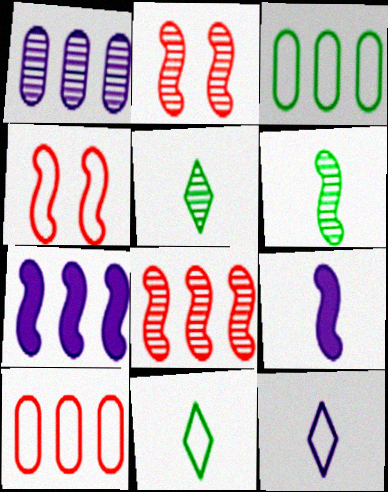[[1, 2, 5], 
[3, 4, 12], 
[4, 6, 7]]